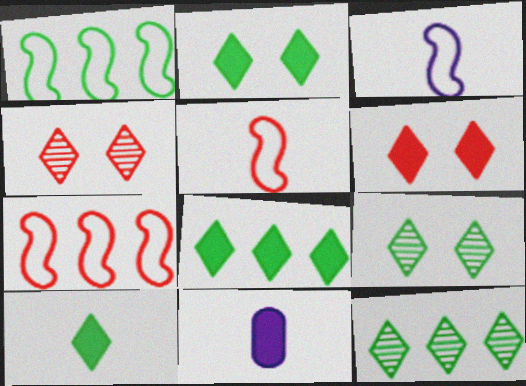[[1, 4, 11], 
[2, 8, 10], 
[7, 9, 11]]